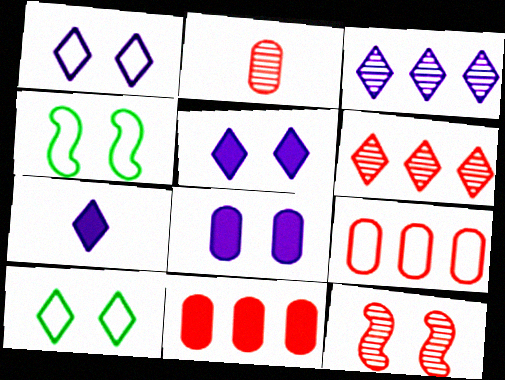[[1, 3, 7], 
[2, 6, 12], 
[6, 7, 10], 
[8, 10, 12]]